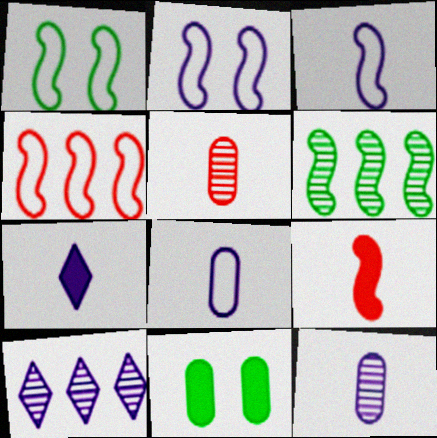[[1, 3, 4], 
[2, 6, 9], 
[3, 7, 12]]